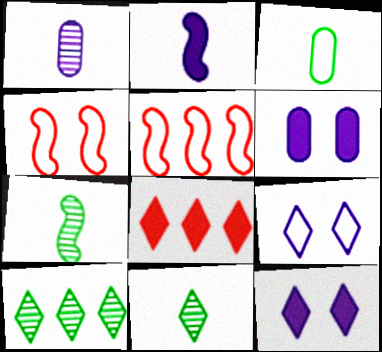[[3, 5, 9], 
[5, 6, 11], 
[8, 9, 11]]